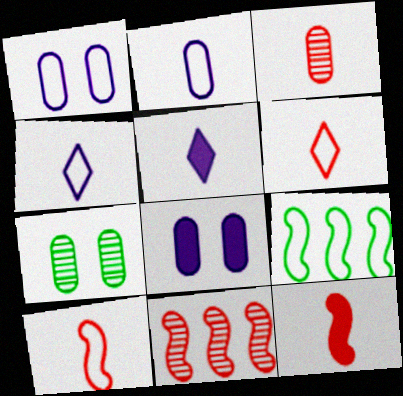[[1, 6, 9], 
[3, 6, 12]]